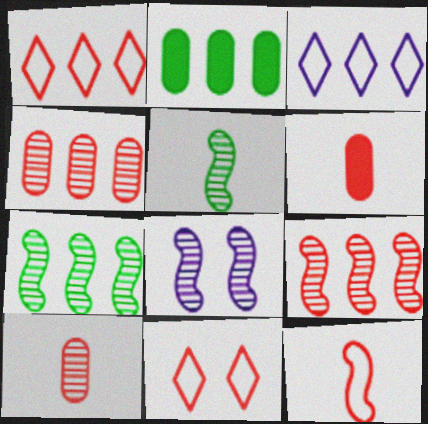[[2, 3, 9], 
[5, 8, 9], 
[6, 9, 11]]